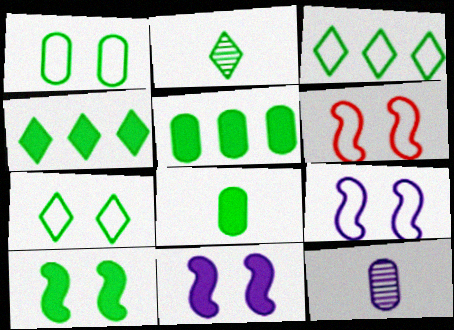[[2, 4, 7], 
[4, 6, 12], 
[4, 8, 10]]